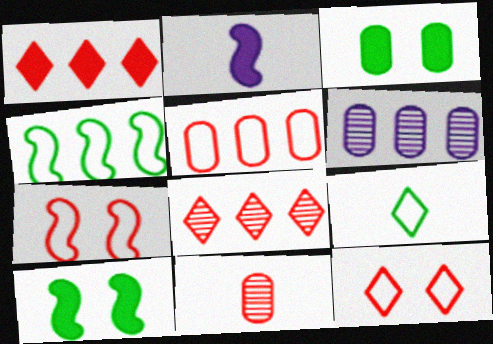[[1, 2, 3], 
[1, 4, 6], 
[1, 7, 11], 
[2, 9, 11]]